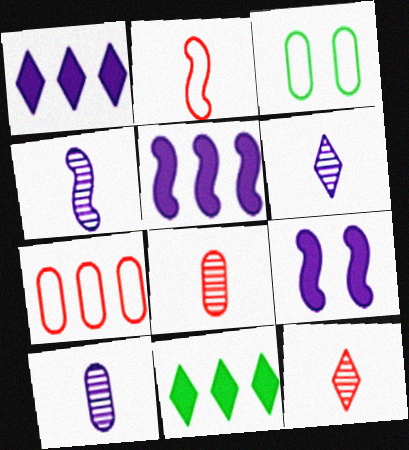[[3, 5, 12], 
[4, 6, 10]]